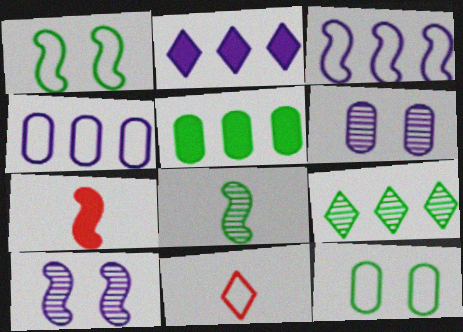[[1, 4, 11], 
[3, 11, 12], 
[5, 10, 11]]